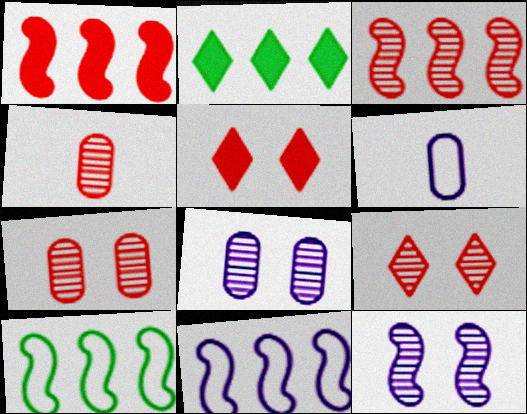[[3, 4, 9]]